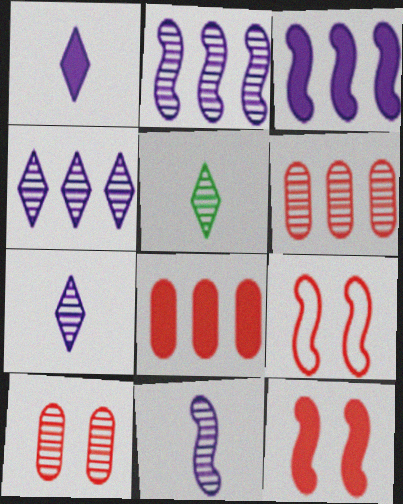[[2, 5, 10]]